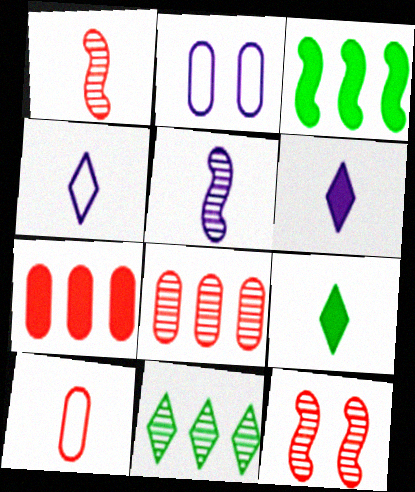[[5, 9, 10]]